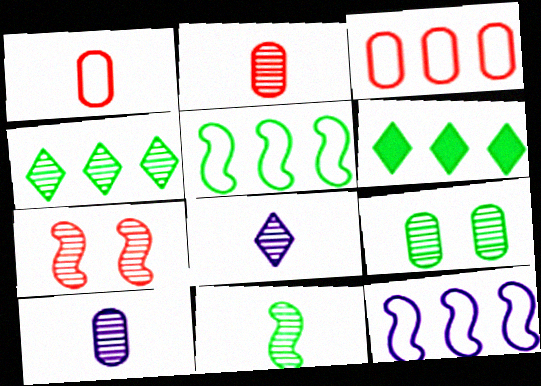[[2, 8, 11], 
[4, 7, 10], 
[4, 9, 11]]